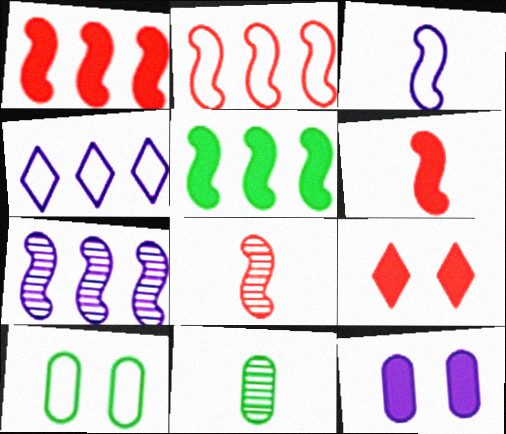[[2, 5, 7]]